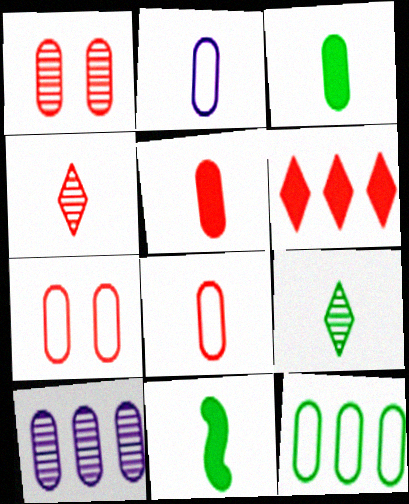[[2, 4, 11], 
[2, 7, 12], 
[3, 7, 10]]